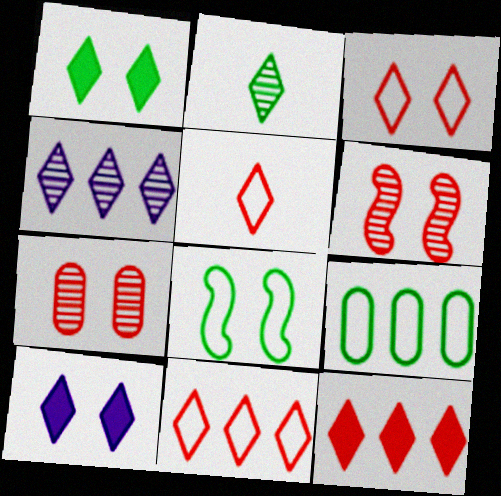[[1, 4, 5], 
[2, 10, 11], 
[3, 5, 11], 
[7, 8, 10]]